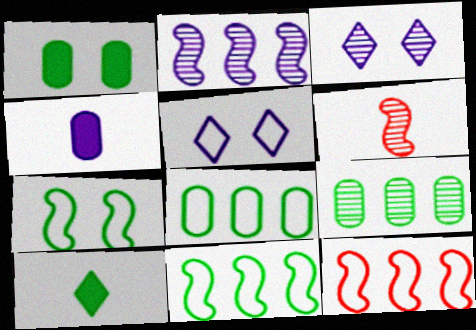[[2, 4, 5], 
[3, 6, 9], 
[7, 9, 10]]